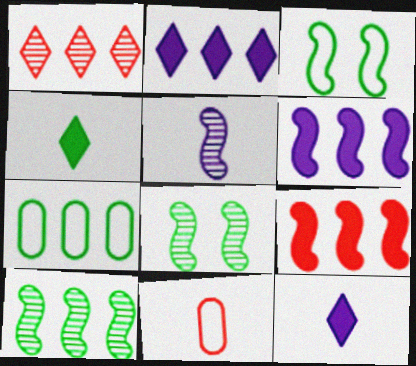[[1, 6, 7], 
[2, 8, 11], 
[3, 5, 9], 
[4, 5, 11], 
[4, 7, 8]]